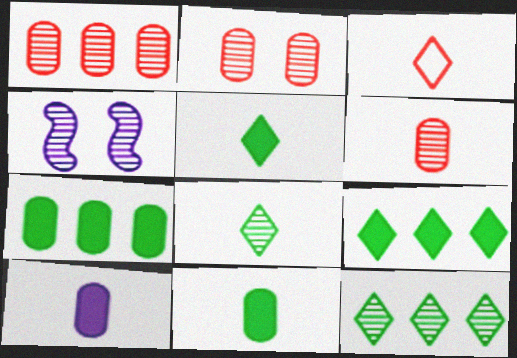[[1, 2, 6], 
[1, 4, 8], 
[3, 4, 7], 
[4, 6, 12]]